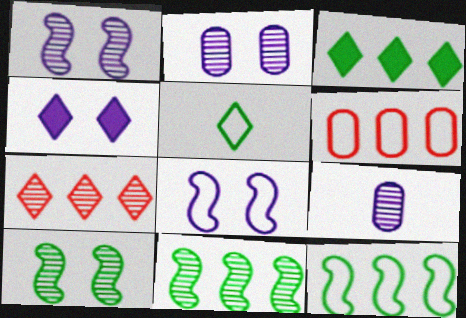[[2, 4, 8], 
[4, 5, 7], 
[5, 6, 8], 
[7, 9, 10]]